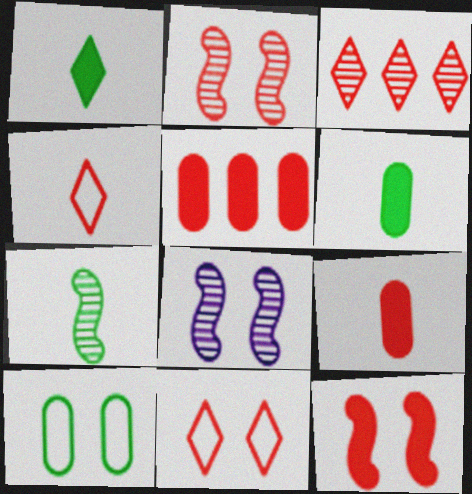[[2, 4, 5]]